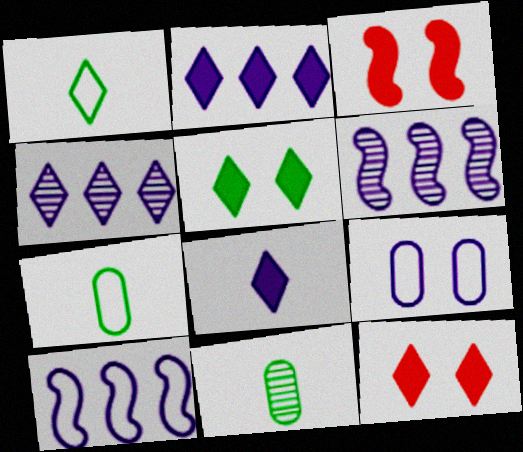[[1, 4, 12], 
[3, 4, 7], 
[6, 7, 12], 
[6, 8, 9], 
[10, 11, 12]]